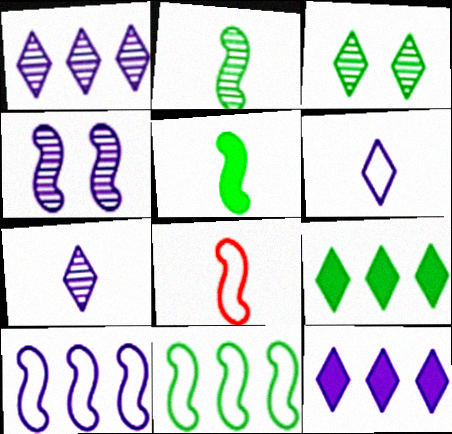[]